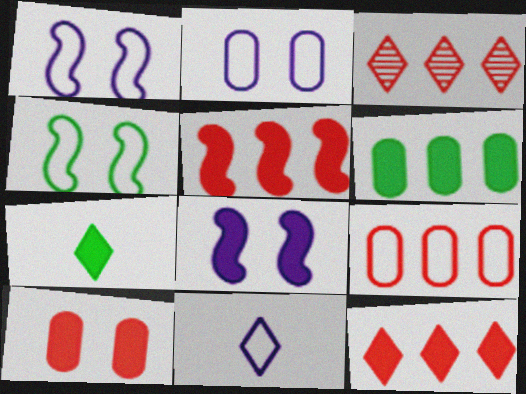[[3, 5, 9], 
[4, 9, 11]]